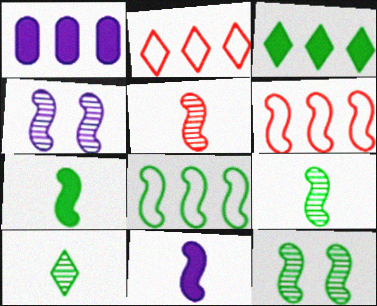[[4, 6, 7], 
[6, 11, 12], 
[7, 8, 12]]